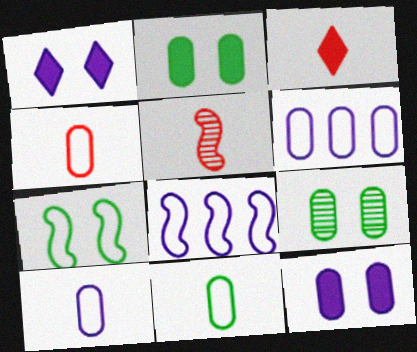[[3, 4, 5], 
[3, 8, 9], 
[4, 10, 11]]